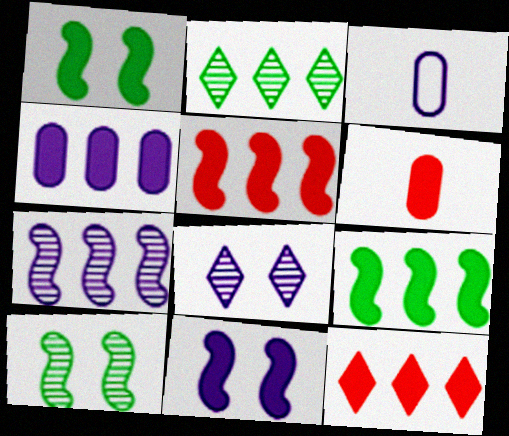[[3, 10, 12], 
[4, 9, 12]]